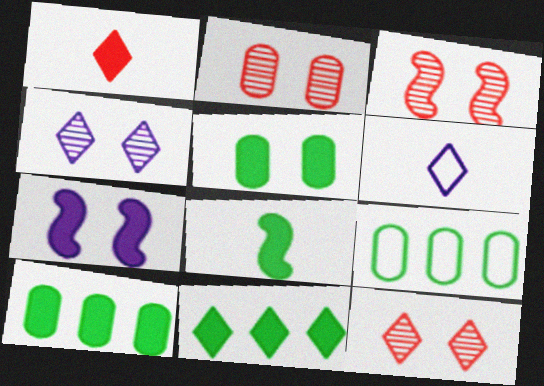[[1, 7, 10], 
[2, 3, 12], 
[3, 6, 10], 
[5, 8, 11], 
[6, 11, 12]]